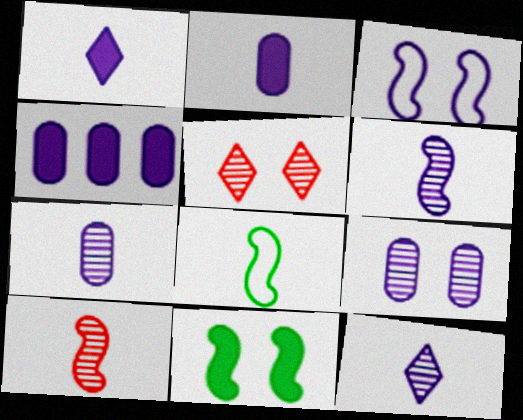[[3, 4, 12], 
[4, 5, 8], 
[6, 7, 12]]